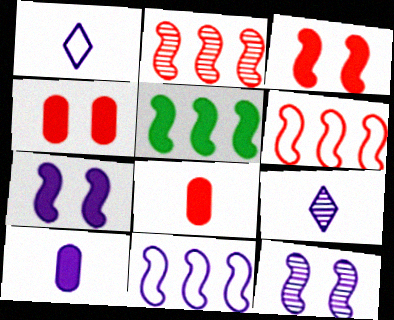[[2, 5, 11]]